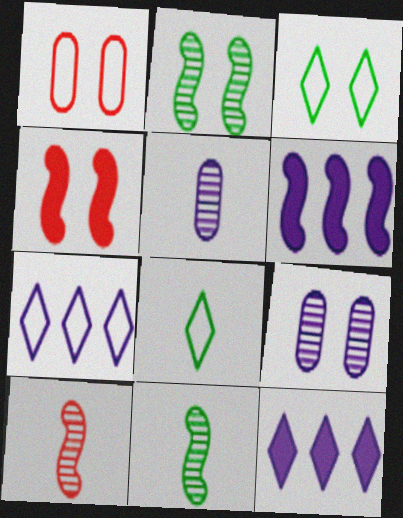[[1, 11, 12], 
[3, 4, 9]]